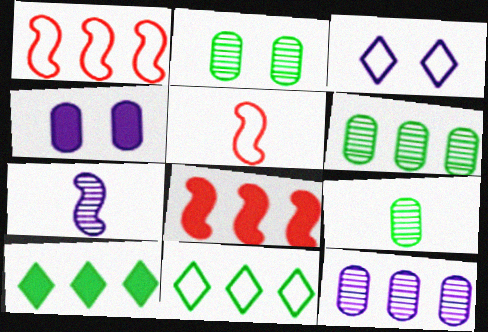[[1, 10, 12], 
[2, 6, 9], 
[3, 8, 9], 
[8, 11, 12]]